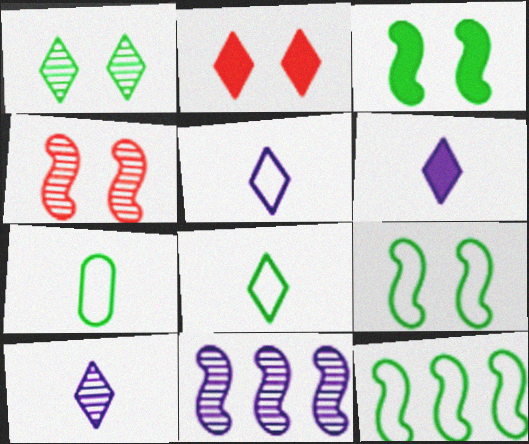[[2, 7, 11], 
[5, 6, 10]]